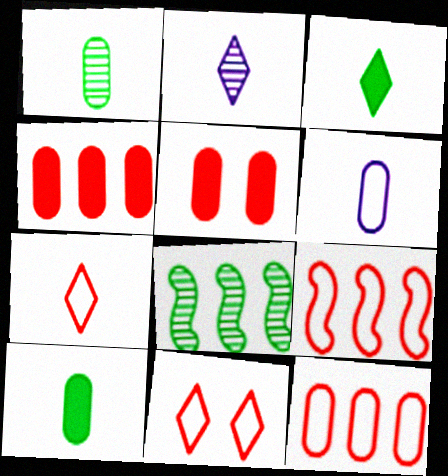[[2, 3, 7]]